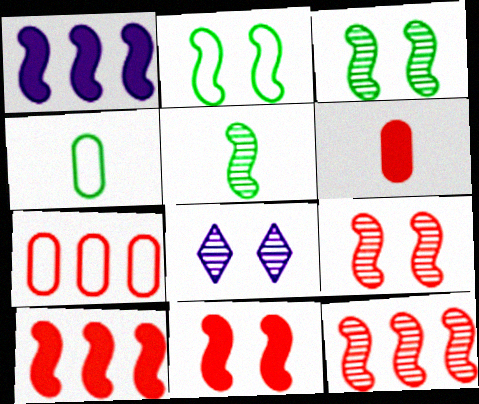[[4, 8, 10]]